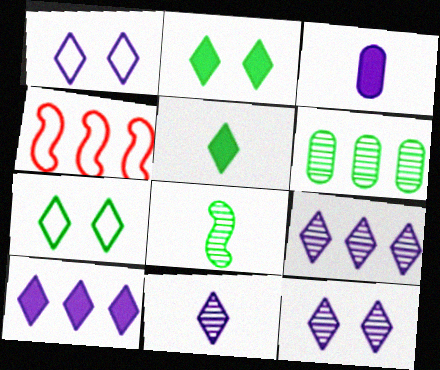[[1, 10, 11], 
[4, 6, 10], 
[9, 11, 12]]